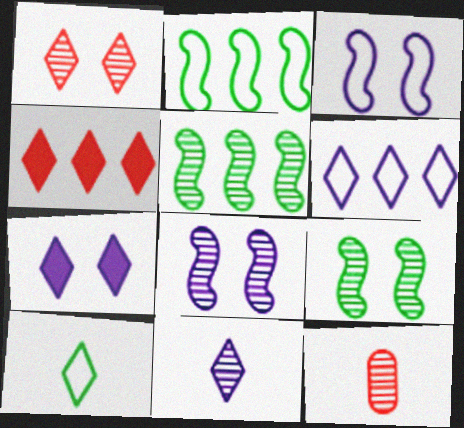[[2, 7, 12], 
[6, 7, 11]]